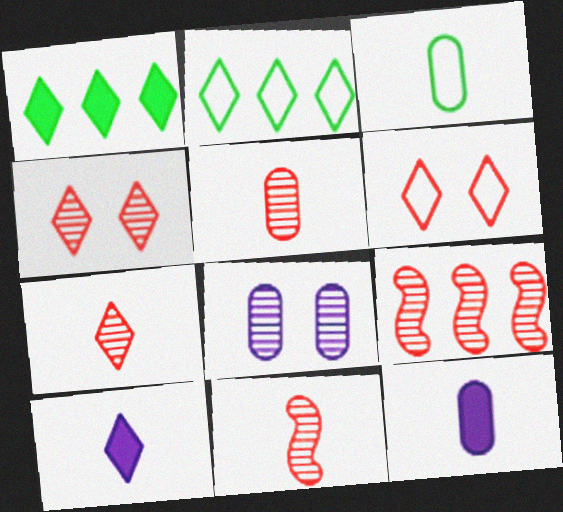[[2, 4, 10], 
[3, 5, 12], 
[3, 10, 11], 
[4, 5, 9], 
[5, 7, 11]]